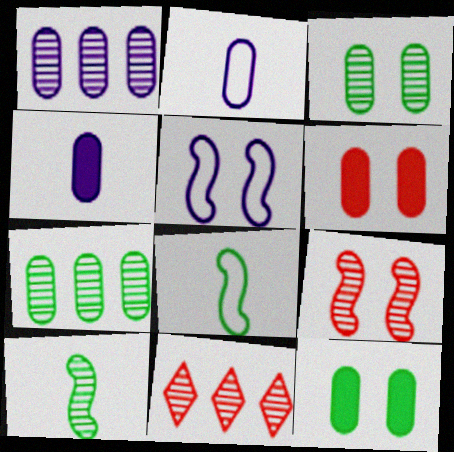[[2, 6, 7]]